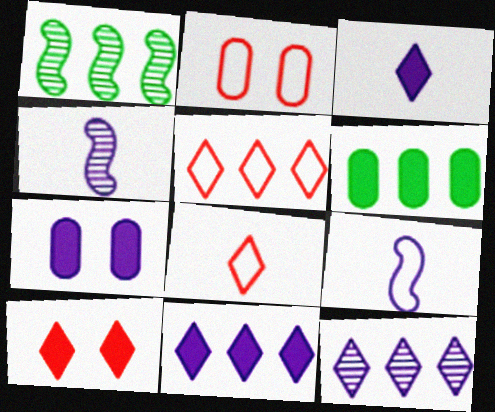[[1, 2, 3], 
[1, 7, 8], 
[7, 9, 12]]